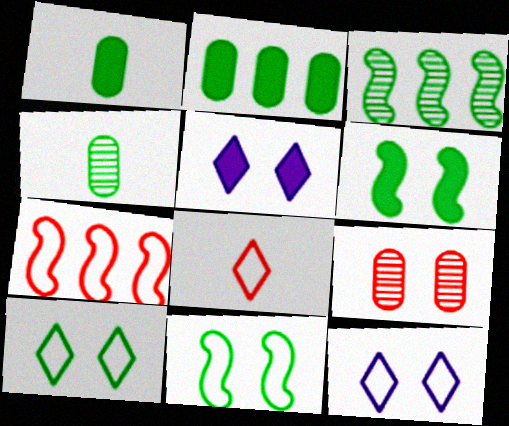[[1, 3, 10], 
[4, 5, 7], 
[5, 9, 11], 
[6, 9, 12]]